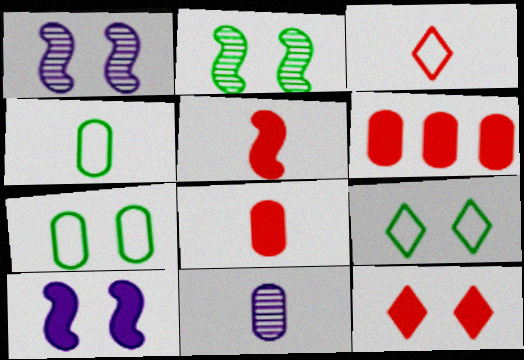[[1, 7, 12], 
[4, 8, 11], 
[5, 6, 12], 
[6, 7, 11]]